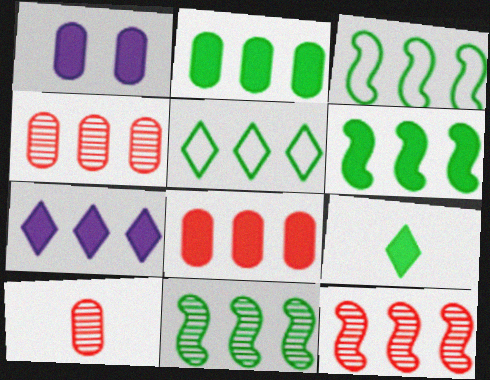[[2, 5, 11], 
[3, 4, 7], 
[3, 6, 11], 
[6, 7, 8]]